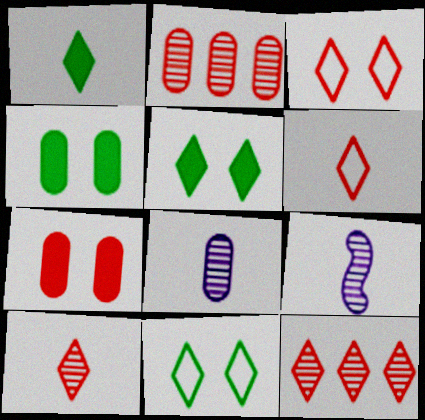[]